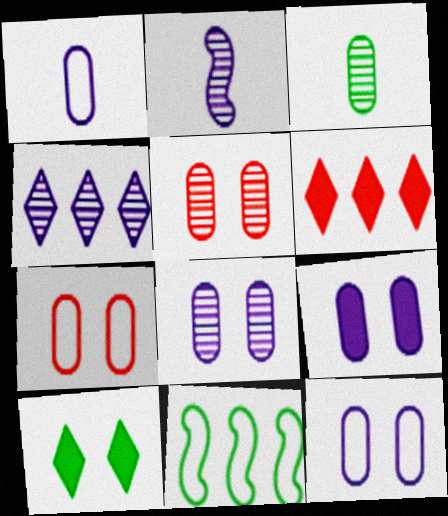[[2, 4, 8], 
[3, 10, 11], 
[8, 9, 12]]